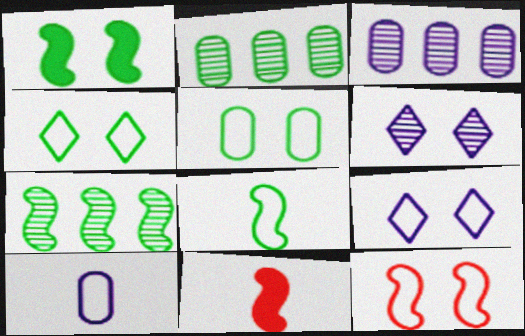[[1, 7, 8], 
[2, 9, 11], 
[3, 4, 11], 
[5, 9, 12]]